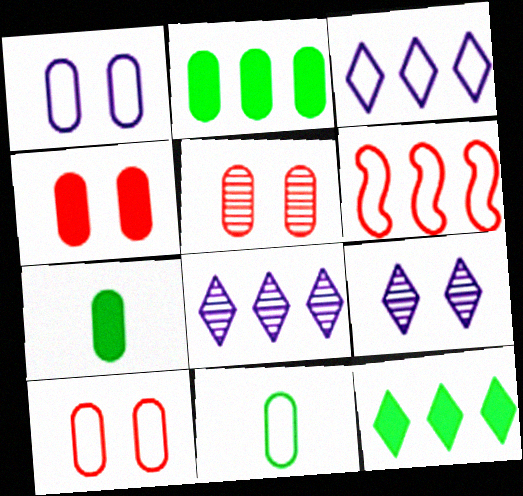[[2, 6, 8], 
[4, 5, 10], 
[6, 7, 9]]